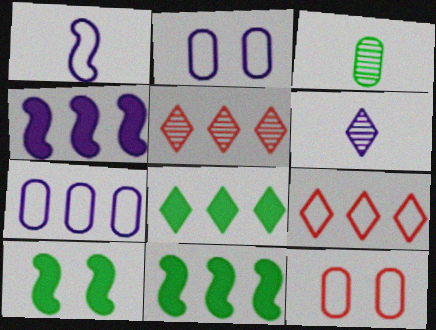[[2, 4, 6], 
[5, 7, 11], 
[6, 11, 12]]